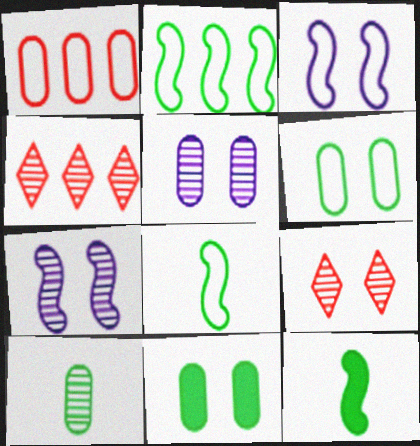[[3, 9, 11], 
[4, 7, 10]]